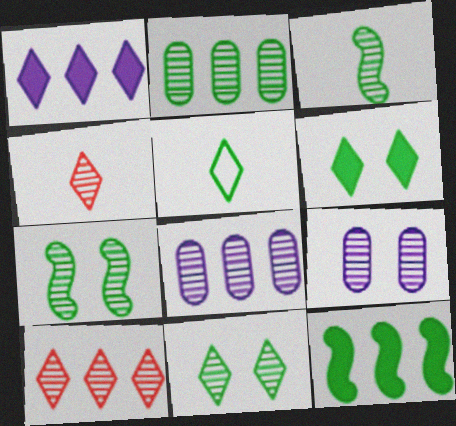[[2, 3, 11], 
[3, 9, 10], 
[4, 7, 8]]